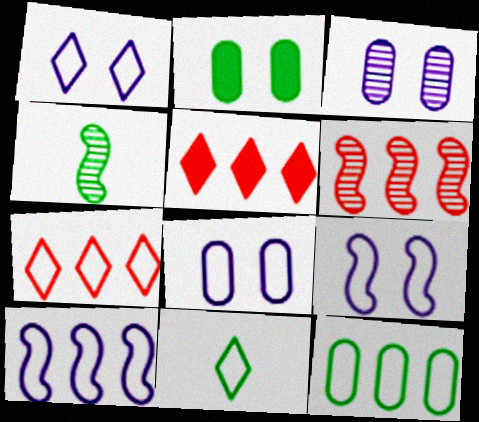[[1, 7, 11], 
[1, 8, 9], 
[4, 5, 8], 
[7, 10, 12]]